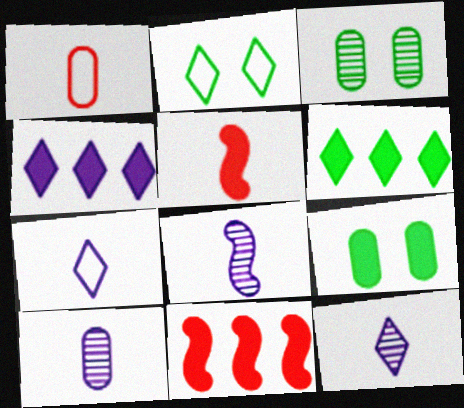[[2, 10, 11], 
[3, 7, 11], 
[4, 5, 9], 
[8, 10, 12]]